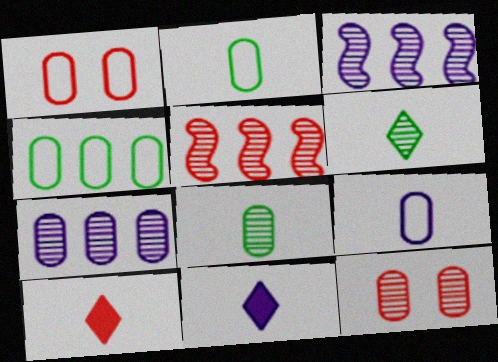[[1, 4, 9], 
[1, 5, 10], 
[3, 6, 12], 
[7, 8, 12]]